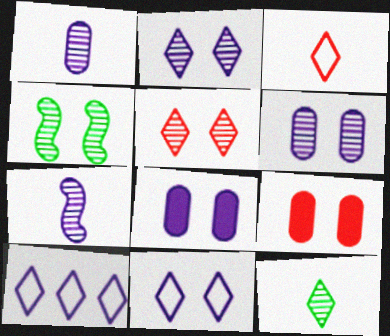[[4, 5, 6], 
[4, 9, 11], 
[7, 8, 10]]